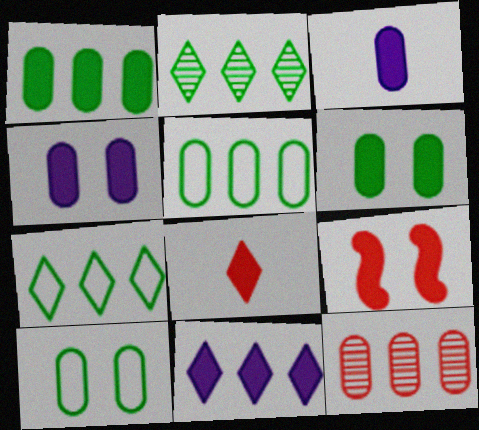[[3, 10, 12]]